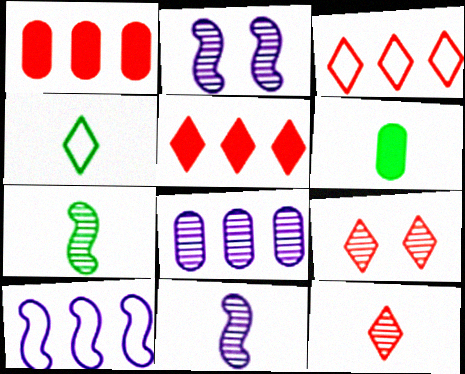[[1, 2, 4], 
[2, 3, 6], 
[4, 6, 7], 
[6, 9, 10], 
[7, 8, 9]]